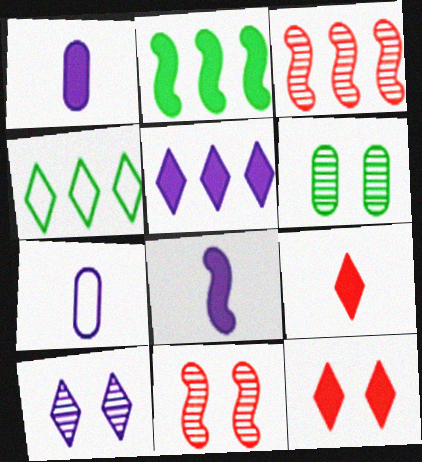[[1, 2, 12], 
[1, 4, 11], 
[4, 9, 10], 
[6, 10, 11]]